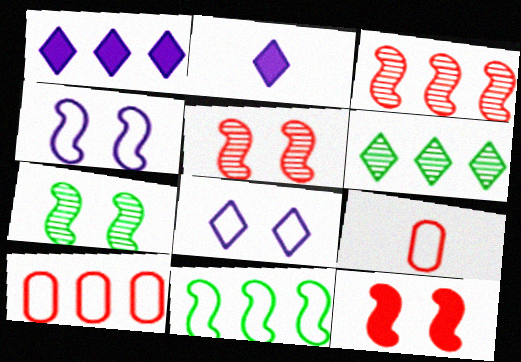[[1, 7, 9], 
[2, 7, 10], 
[4, 7, 12], 
[8, 9, 11]]